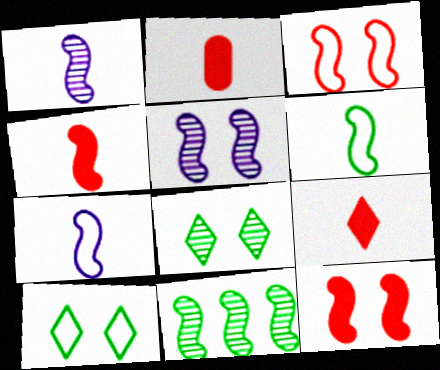[[1, 4, 6], 
[2, 4, 9], 
[7, 11, 12]]